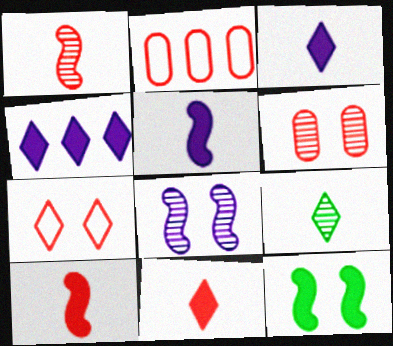[[4, 7, 9]]